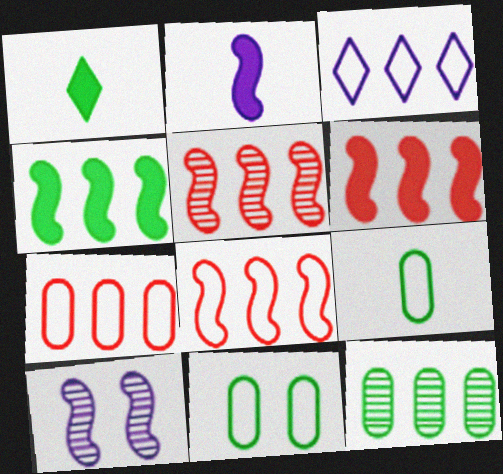[[1, 7, 10], 
[3, 6, 12], 
[5, 6, 8]]